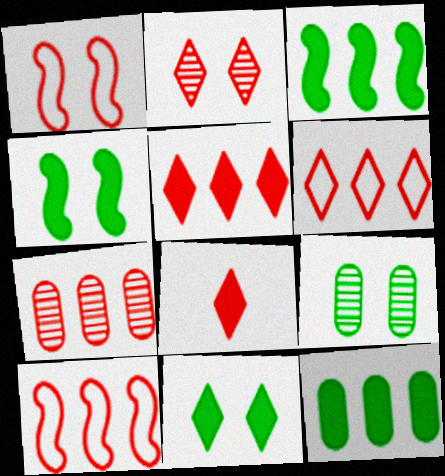[[1, 7, 8], 
[2, 6, 8], 
[5, 7, 10]]